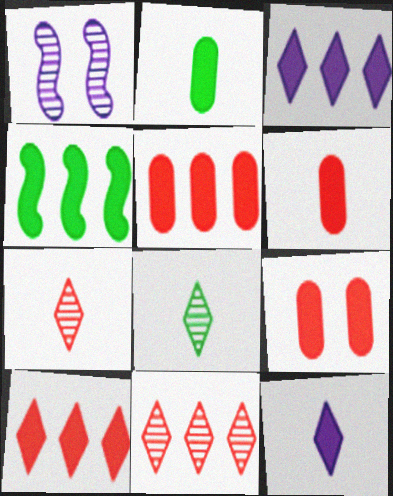[[3, 4, 5], 
[4, 9, 12], 
[5, 6, 9]]